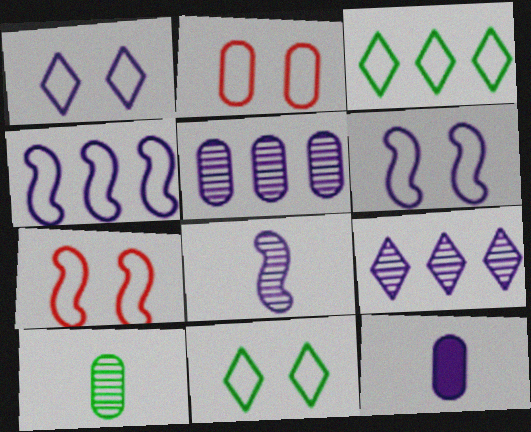[[2, 6, 11], 
[6, 9, 12]]